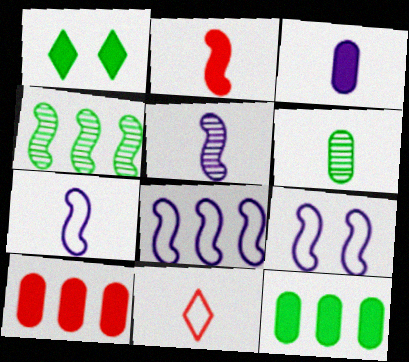[[2, 4, 9], 
[7, 8, 9]]